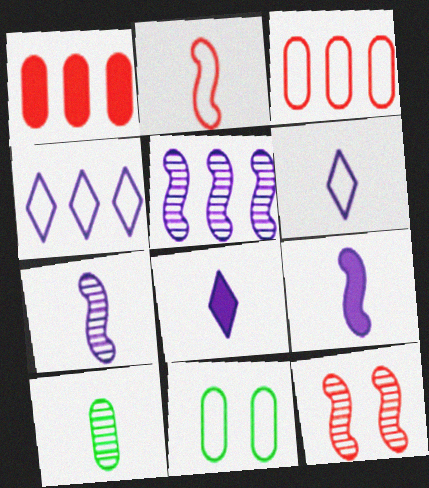[[2, 4, 11], 
[2, 8, 10]]